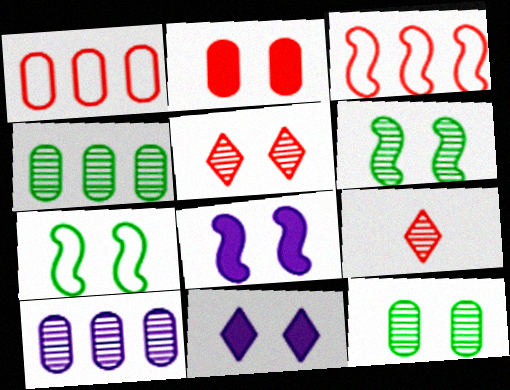[[2, 3, 9], 
[6, 9, 10]]